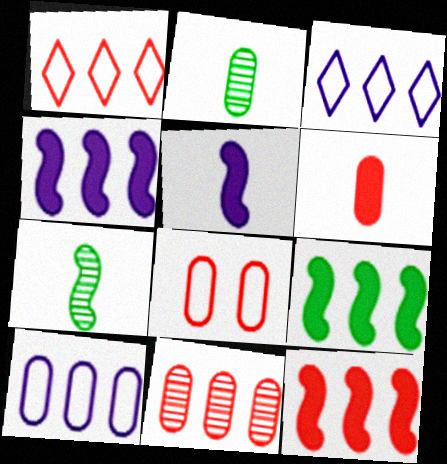[[1, 11, 12], 
[3, 9, 11], 
[4, 9, 12], 
[6, 8, 11]]